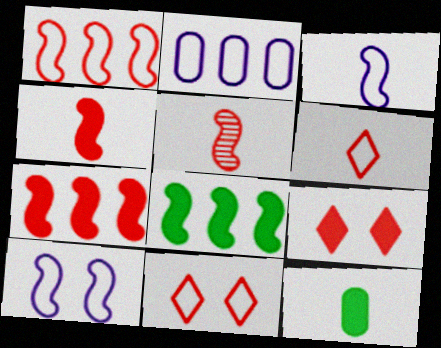[[5, 8, 10]]